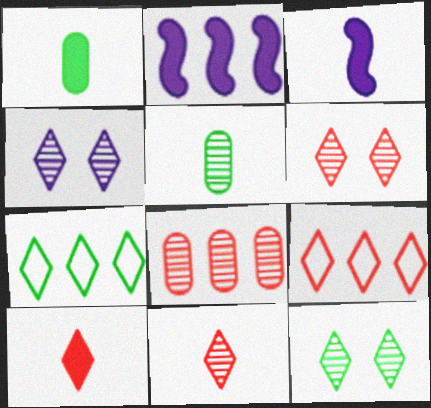[[1, 3, 10], 
[2, 7, 8], 
[4, 6, 12], 
[4, 7, 10], 
[6, 9, 10]]